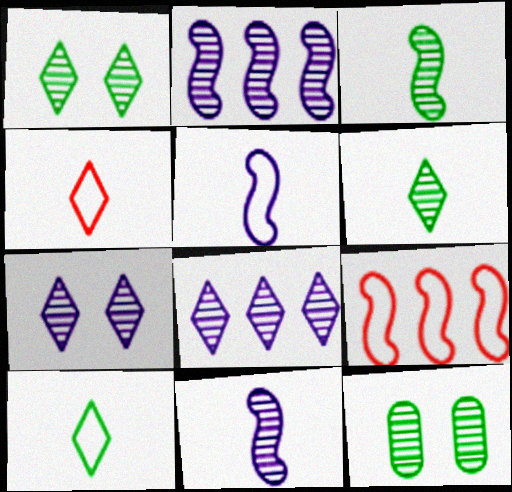[]